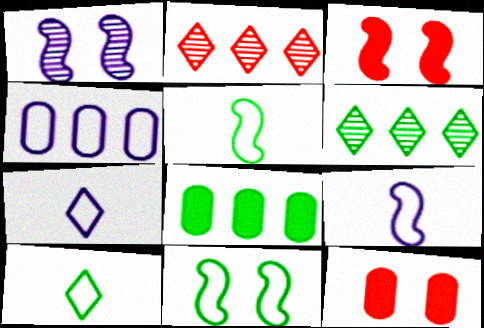[[1, 3, 11], 
[6, 9, 12]]